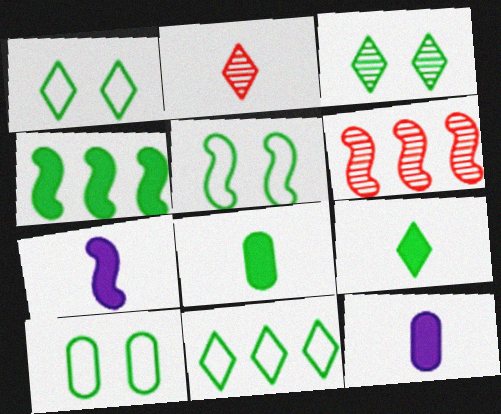[[1, 5, 10], 
[1, 6, 12], 
[3, 9, 11], 
[5, 6, 7]]